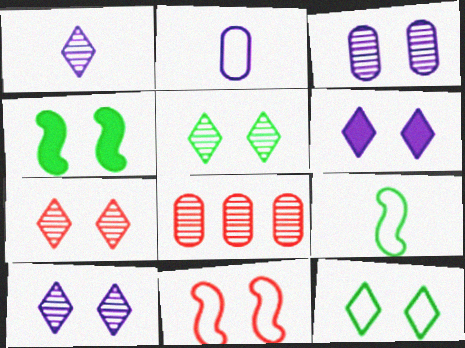[[5, 7, 10], 
[6, 7, 12], 
[6, 8, 9]]